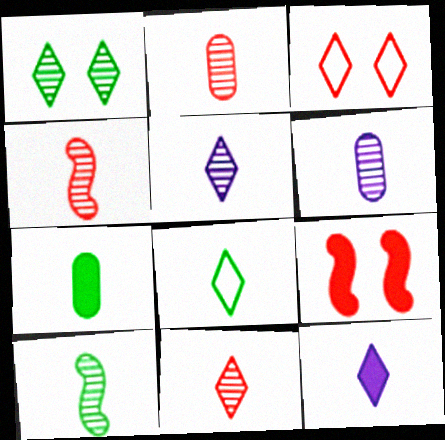[[2, 4, 11], 
[2, 5, 10], 
[6, 10, 11], 
[7, 8, 10], 
[8, 11, 12]]